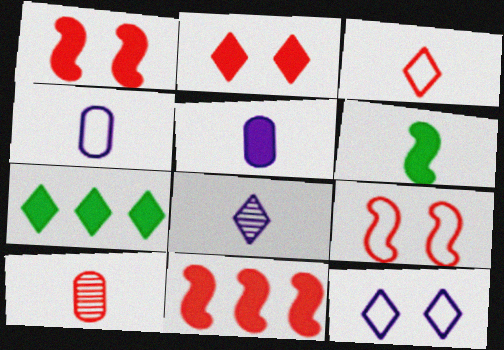[[1, 5, 7]]